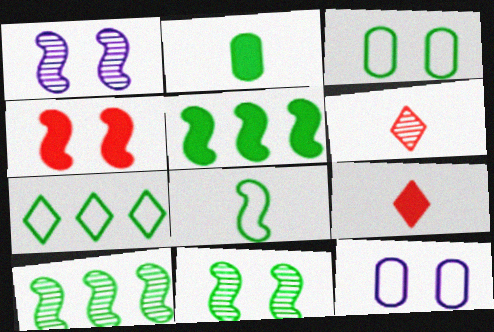[[2, 7, 11], 
[3, 7, 8], 
[5, 6, 12], 
[5, 8, 11], 
[9, 10, 12]]